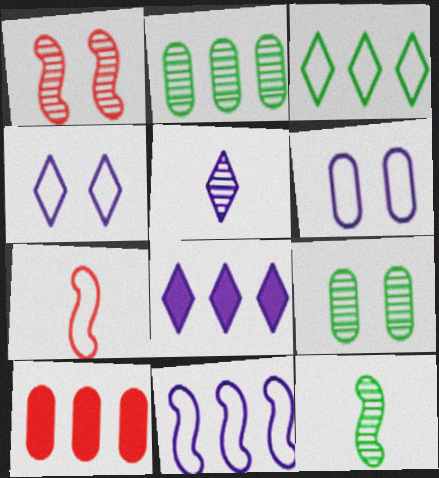[[1, 2, 5], 
[3, 6, 7], 
[4, 5, 8], 
[4, 10, 12], 
[7, 8, 9]]